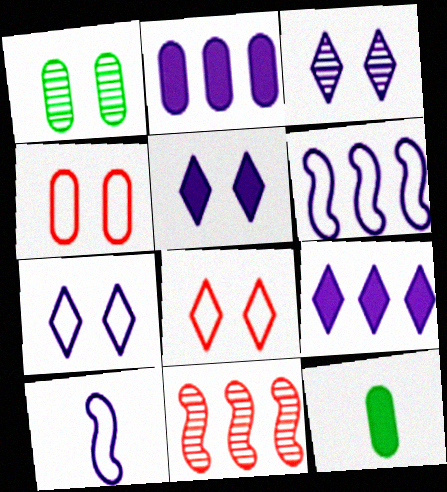[[2, 3, 10], 
[3, 5, 7], 
[7, 11, 12]]